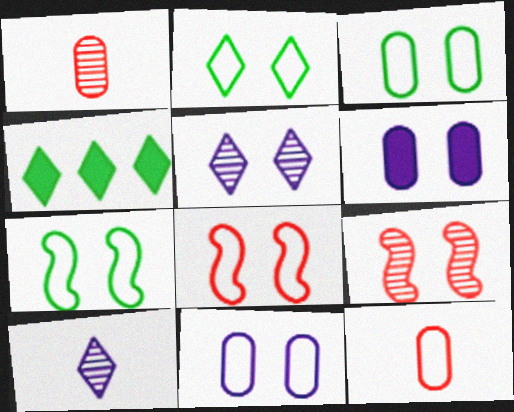[[2, 3, 7], 
[2, 6, 9], 
[2, 8, 11]]